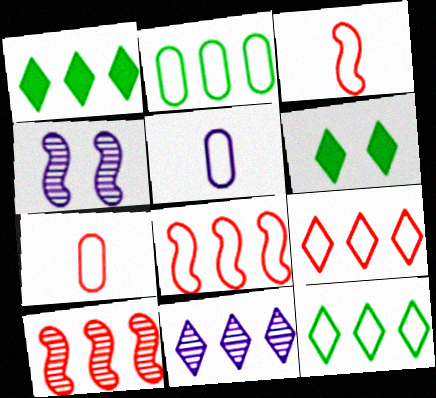[[1, 4, 7], 
[1, 9, 11], 
[5, 6, 10]]